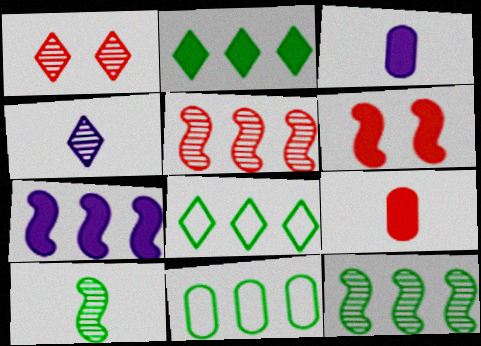[[2, 3, 6], 
[2, 11, 12], 
[4, 6, 11]]